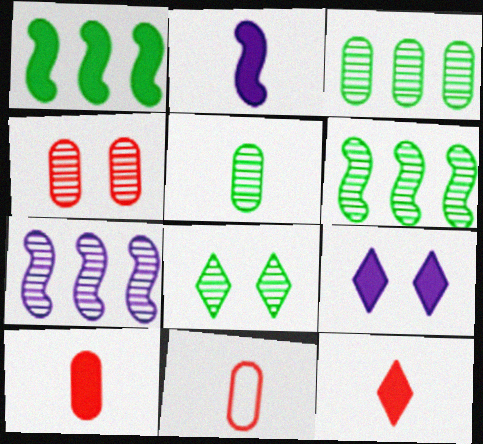[[1, 9, 10], 
[5, 6, 8], 
[6, 9, 11]]